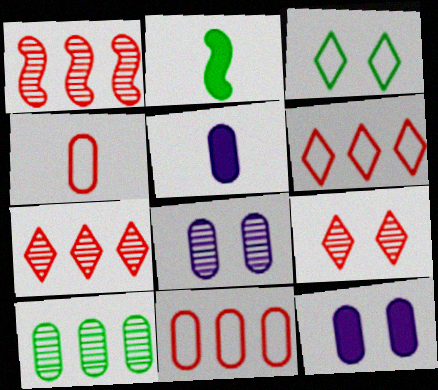[[1, 3, 5], 
[2, 3, 10], 
[2, 6, 8], 
[4, 10, 12]]